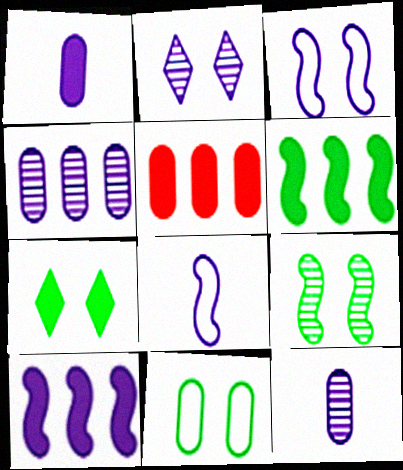[[5, 11, 12], 
[7, 9, 11]]